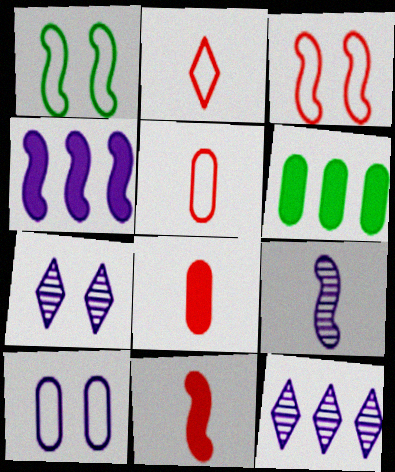[[1, 8, 12]]